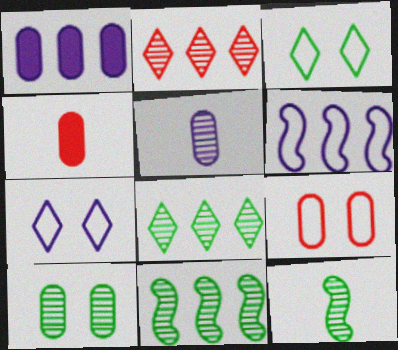[[4, 7, 11], 
[8, 10, 12]]